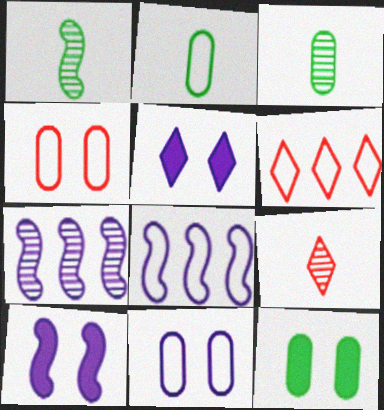[[3, 6, 10], 
[8, 9, 12]]